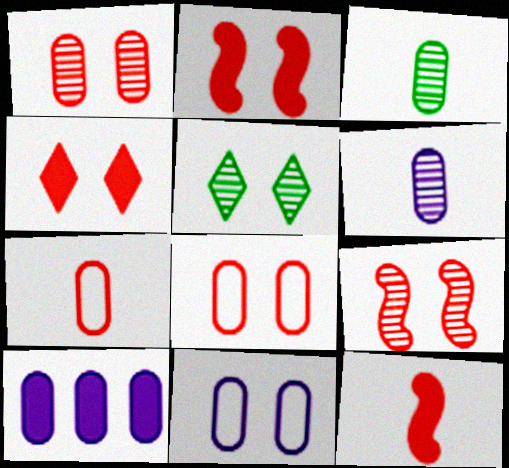[[2, 5, 11], 
[3, 8, 10], 
[4, 8, 9], 
[6, 10, 11]]